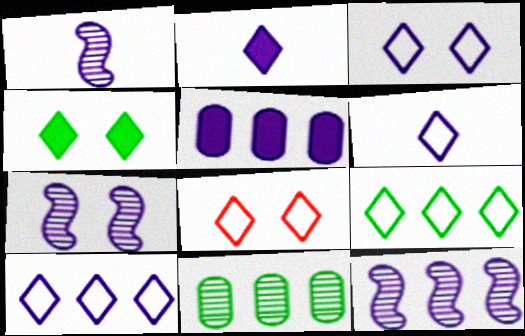[[1, 3, 5], 
[1, 7, 12], 
[3, 6, 10], 
[5, 6, 7], 
[5, 10, 12], 
[6, 8, 9]]